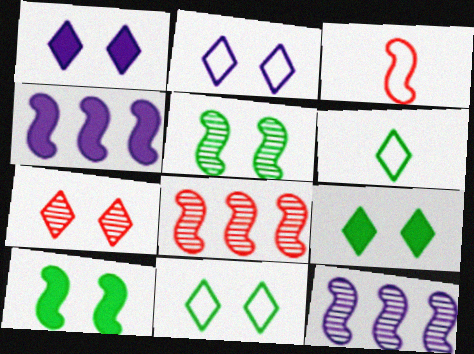[[1, 7, 11], 
[2, 7, 9], 
[3, 4, 5], 
[3, 10, 12]]